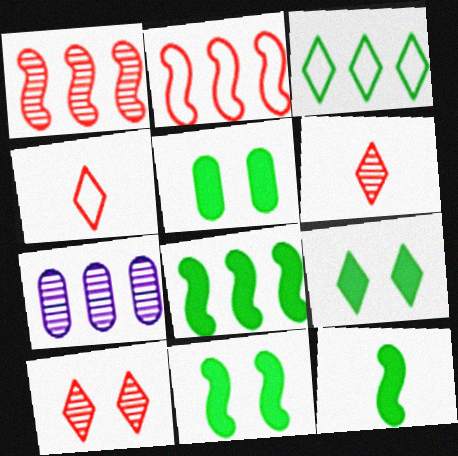[[4, 7, 11], 
[5, 9, 11], 
[8, 11, 12]]